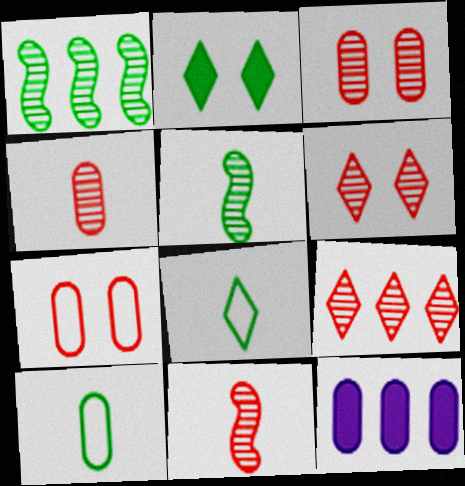[[1, 2, 10], 
[3, 9, 11], 
[3, 10, 12]]